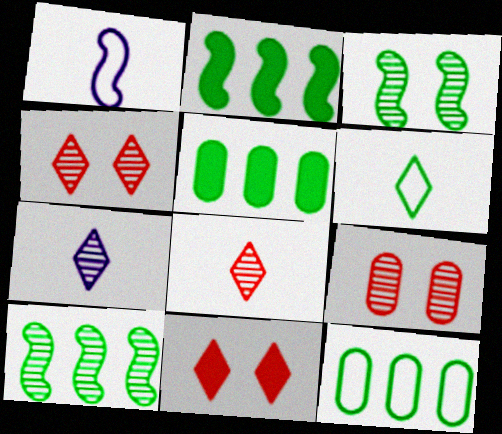[[1, 4, 5], 
[3, 5, 6], 
[7, 9, 10]]